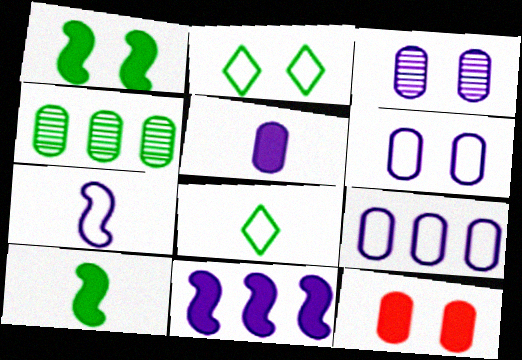[[1, 4, 8], 
[2, 4, 10], 
[3, 5, 9]]